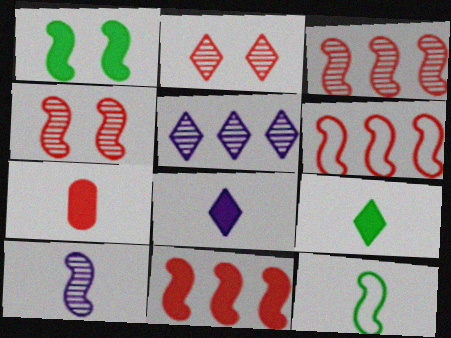[[1, 6, 10], 
[2, 6, 7], 
[3, 6, 11]]